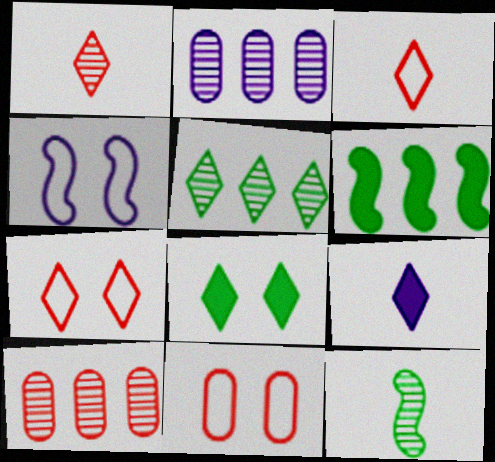[[2, 4, 9], 
[5, 7, 9]]